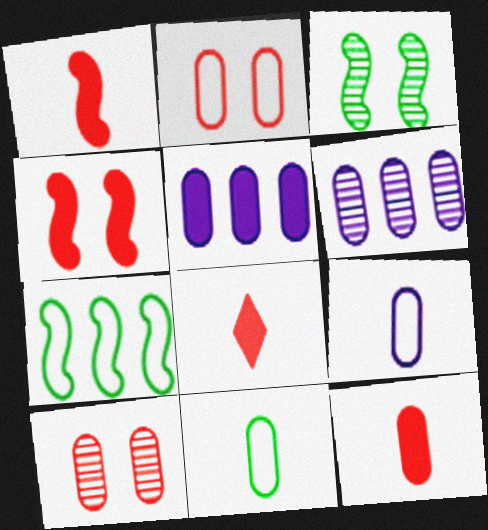[[1, 8, 12], 
[5, 10, 11]]